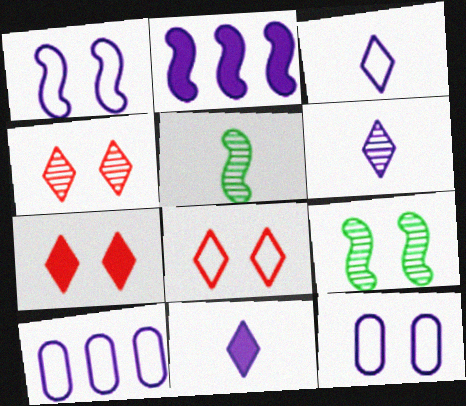[[1, 3, 10], 
[2, 6, 12], 
[3, 6, 11], 
[4, 7, 8], 
[5, 7, 10], 
[7, 9, 12]]